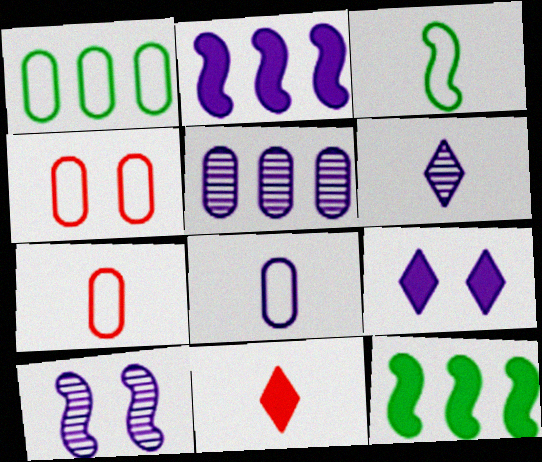[[1, 4, 8], 
[1, 10, 11], 
[4, 6, 12], 
[5, 6, 10]]